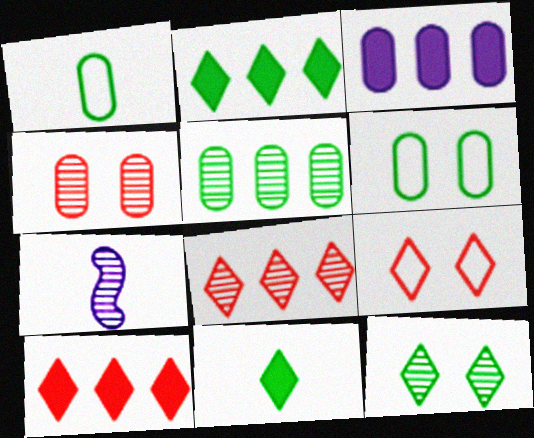[[1, 3, 4], 
[6, 7, 10]]